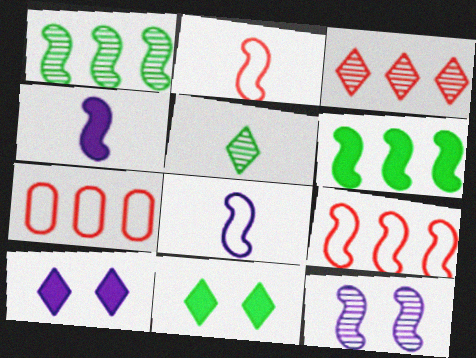[[2, 6, 12]]